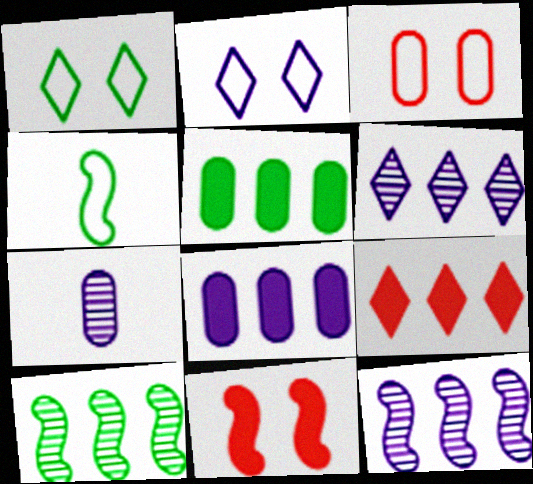[[3, 5, 7], 
[4, 11, 12]]